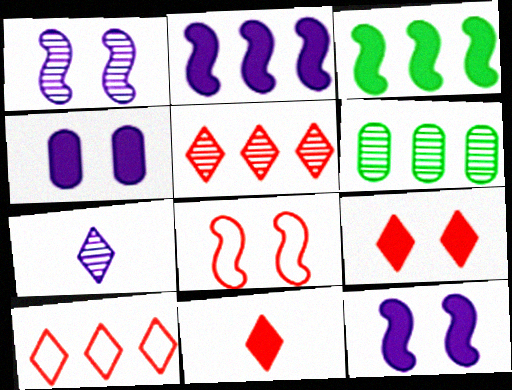[[2, 6, 10], 
[3, 4, 11]]